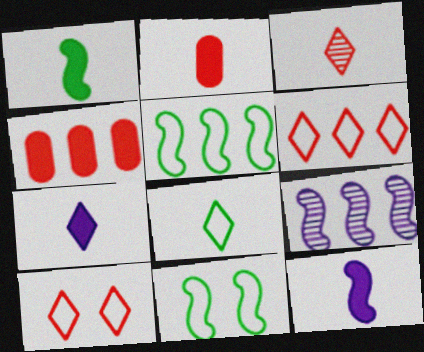[[1, 2, 7], 
[3, 7, 8]]